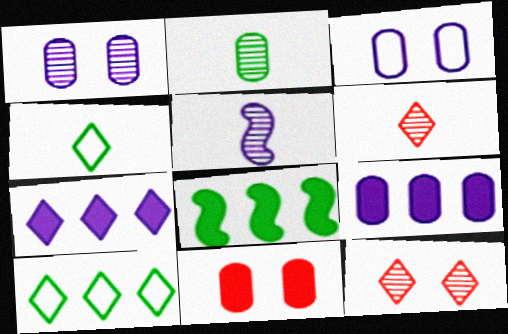[[2, 5, 6], 
[3, 5, 7], 
[3, 6, 8], 
[4, 7, 12], 
[5, 10, 11]]